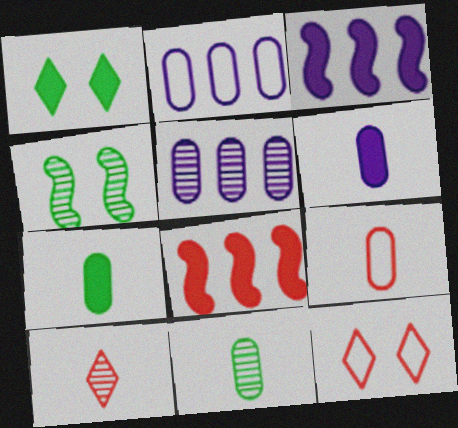[[1, 6, 8], 
[3, 11, 12], 
[4, 5, 10], 
[6, 9, 11]]